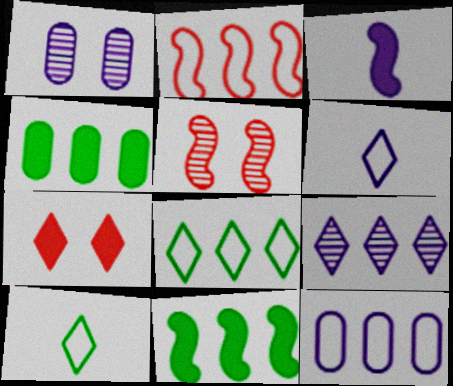[[2, 4, 9], 
[2, 8, 12], 
[3, 4, 7], 
[4, 5, 6], 
[7, 9, 10]]